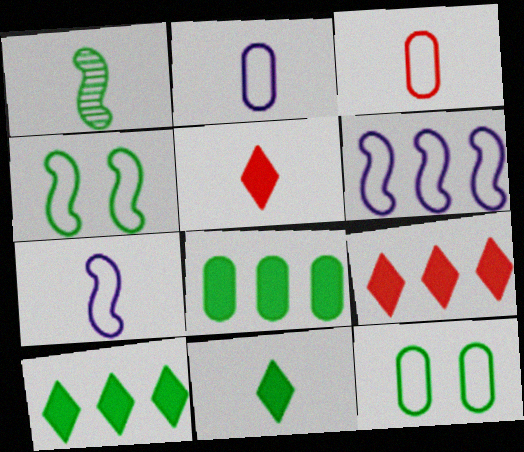[[1, 2, 5], 
[1, 10, 12]]